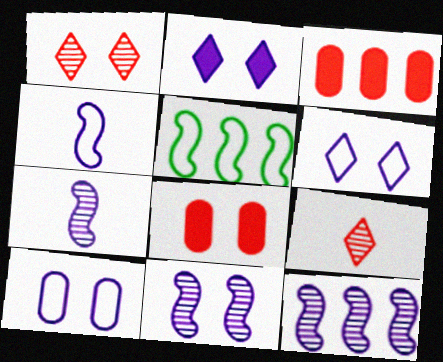[[2, 10, 11], 
[7, 11, 12]]